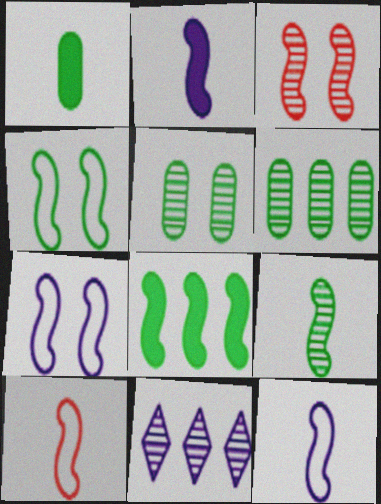[[2, 9, 10], 
[3, 8, 12], 
[4, 8, 9]]